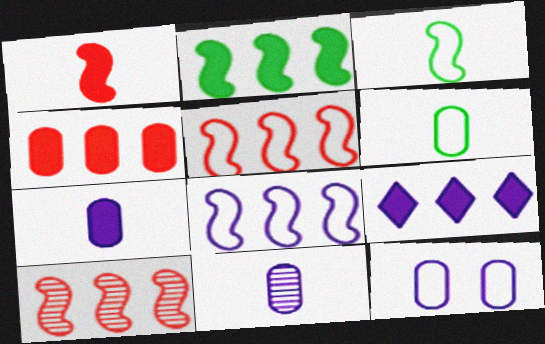[[2, 4, 9], 
[2, 8, 10]]